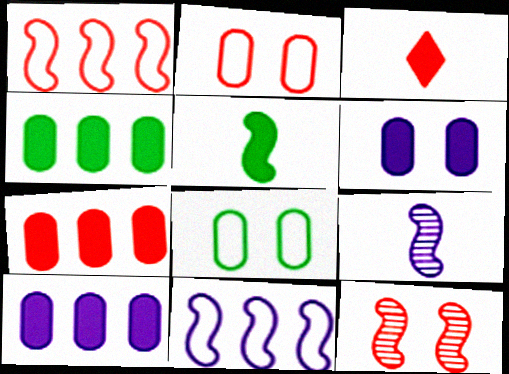[[4, 7, 10], 
[5, 11, 12]]